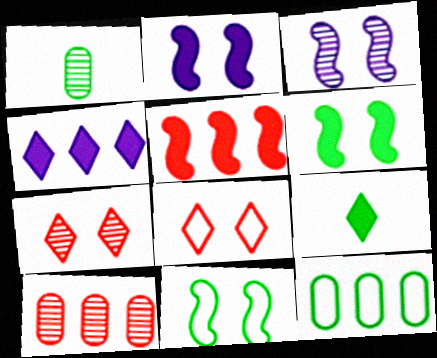[]